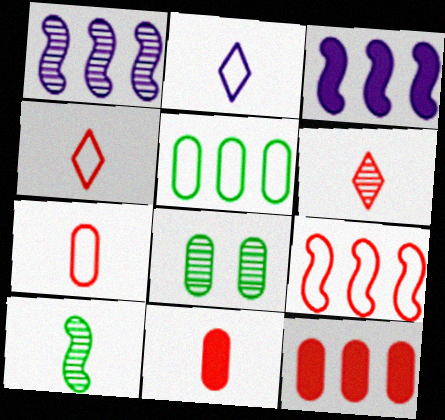[[1, 6, 8], 
[2, 10, 11], 
[3, 4, 8]]